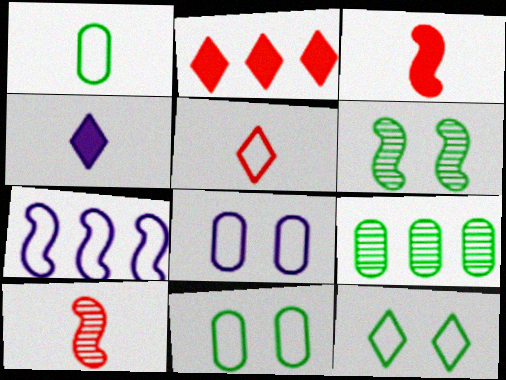[[1, 4, 10], 
[2, 7, 9], 
[3, 6, 7], 
[5, 7, 11]]